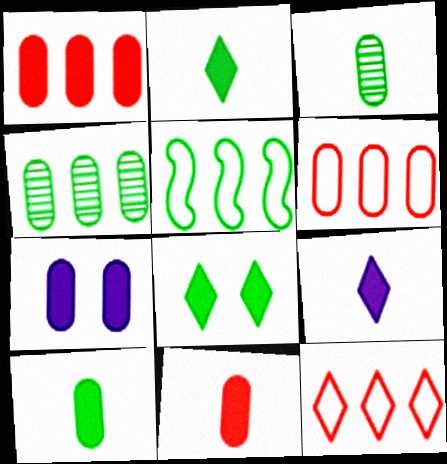[[1, 7, 10], 
[3, 5, 8], 
[3, 6, 7]]